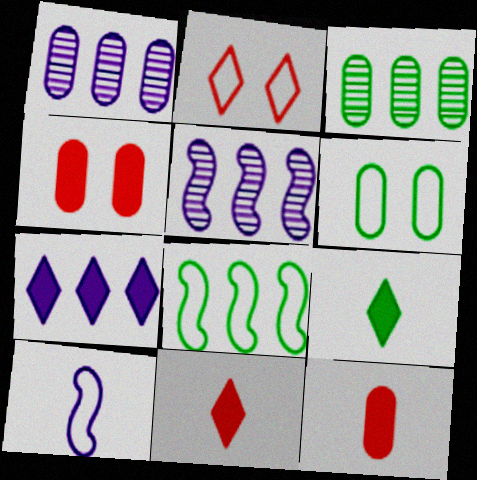[[1, 6, 12], 
[5, 6, 11]]